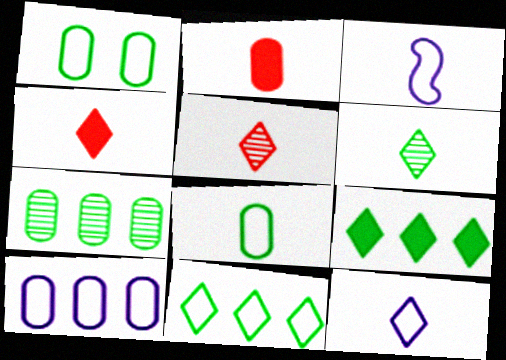[[2, 3, 6], 
[4, 6, 12]]